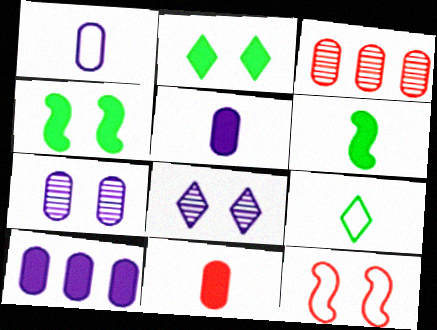[[1, 7, 10], 
[2, 7, 12]]